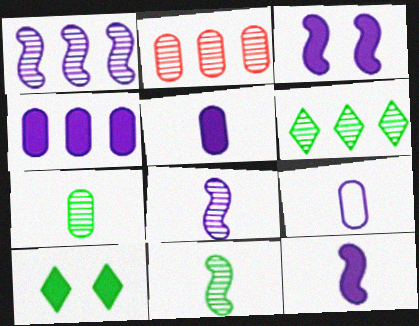[[1, 2, 6]]